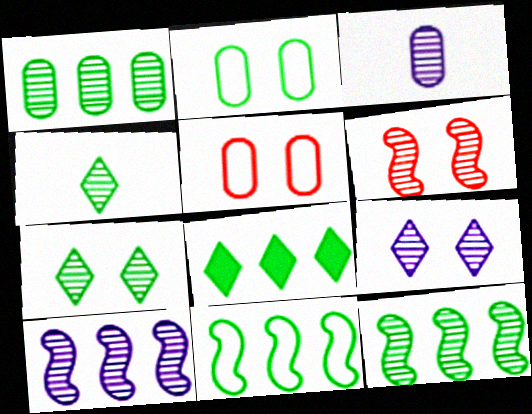[[1, 8, 11], 
[3, 9, 10]]